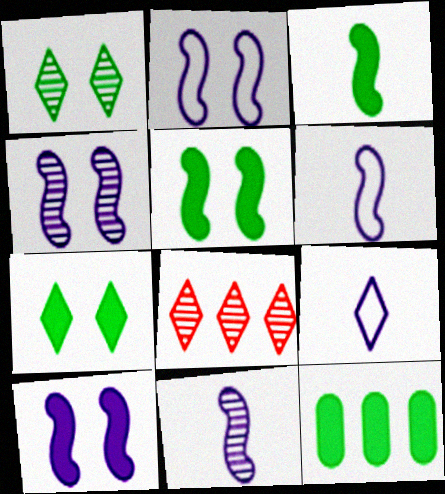[[2, 4, 10], 
[3, 7, 12], 
[7, 8, 9]]